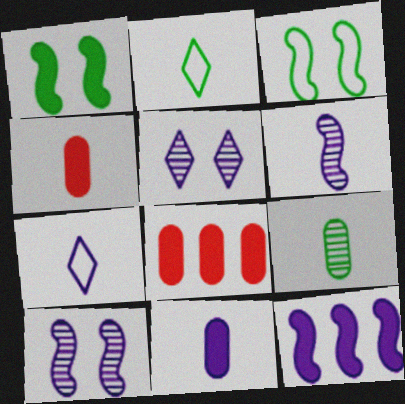[[2, 4, 6], 
[2, 8, 10], 
[6, 7, 11]]